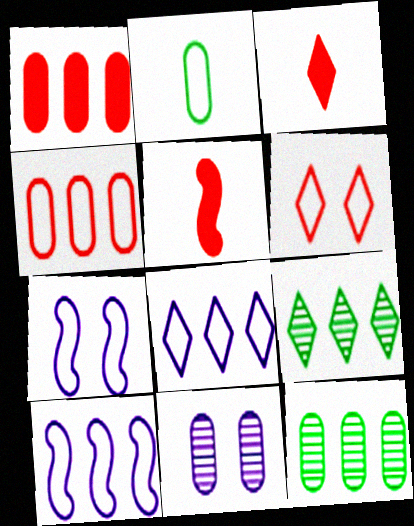[[1, 2, 11], 
[1, 9, 10], 
[2, 6, 10], 
[3, 7, 12]]